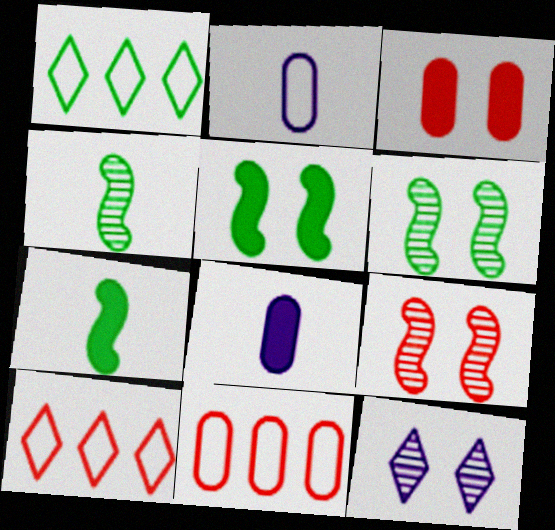[[1, 8, 9], 
[6, 8, 10], 
[7, 11, 12]]